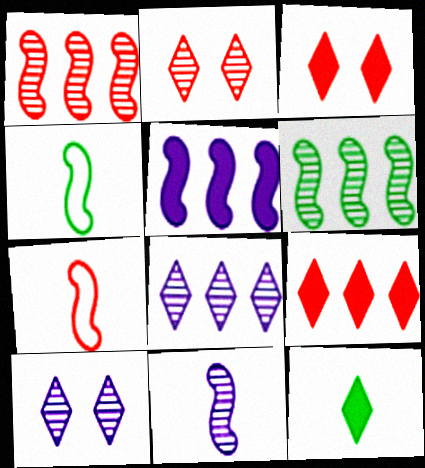[]